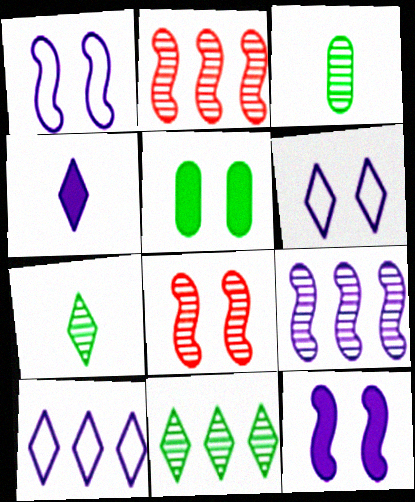[[5, 6, 8]]